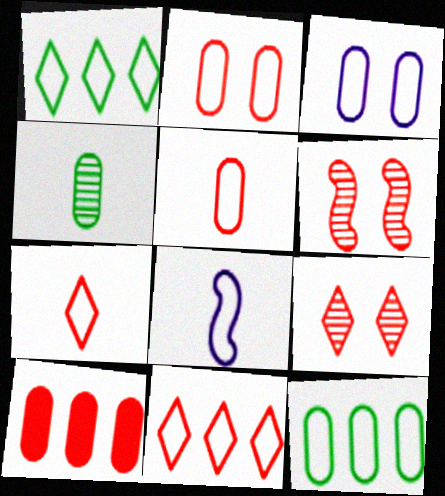[[1, 2, 8], 
[3, 4, 10], 
[3, 5, 12], 
[6, 7, 10]]